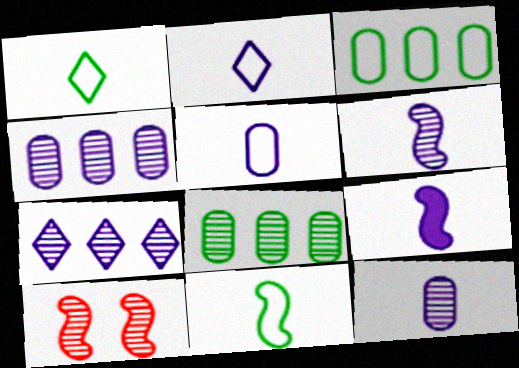[[2, 9, 12]]